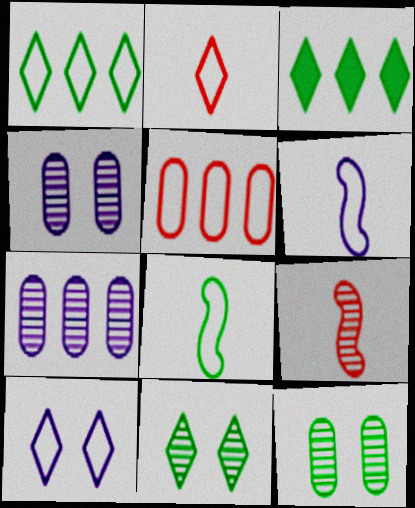[[1, 2, 10], 
[3, 8, 12], 
[5, 8, 10], 
[7, 9, 11]]